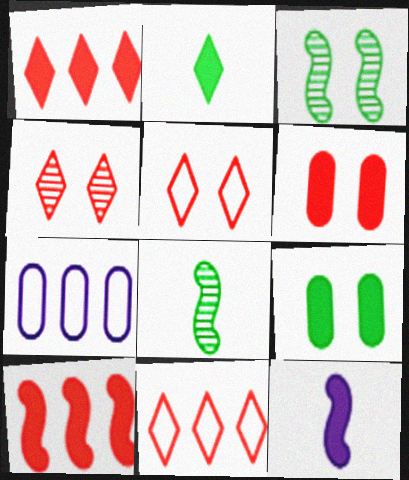[[1, 9, 12]]